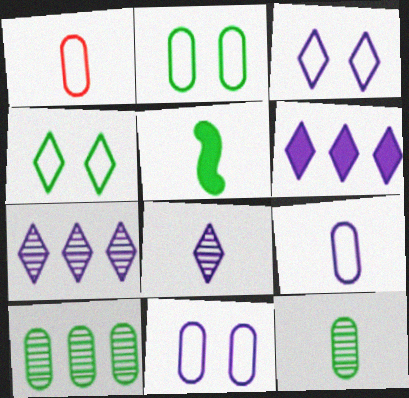[[1, 5, 8], 
[3, 6, 8], 
[4, 5, 10]]